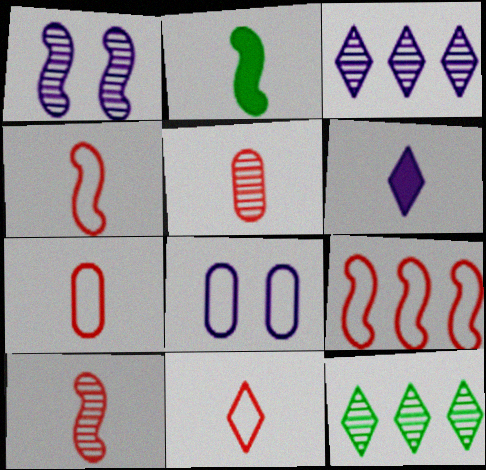[[1, 2, 9], 
[1, 5, 12], 
[4, 7, 11]]